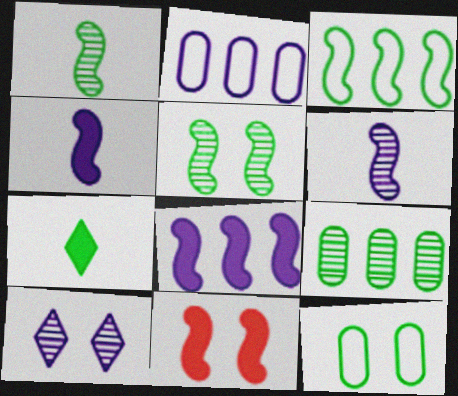[[2, 4, 10], 
[3, 6, 11], 
[10, 11, 12]]